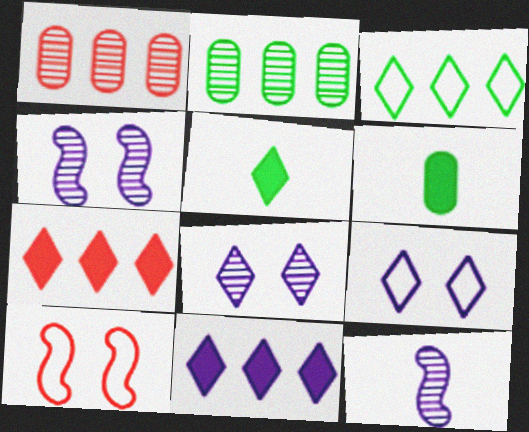[]